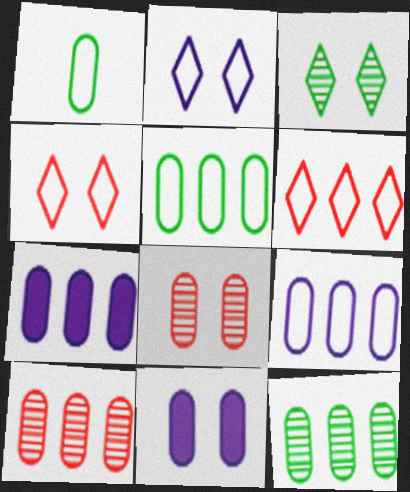[[1, 7, 8], 
[1, 10, 11], 
[5, 7, 10]]